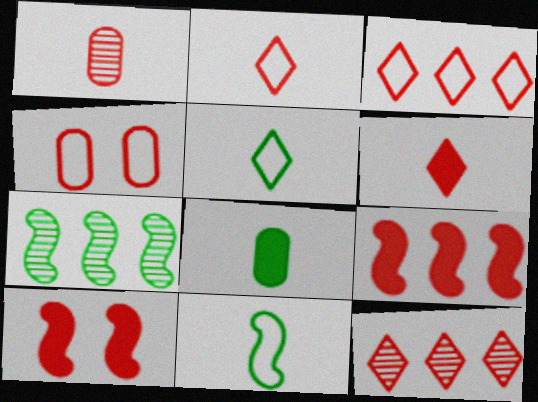[[1, 3, 10]]